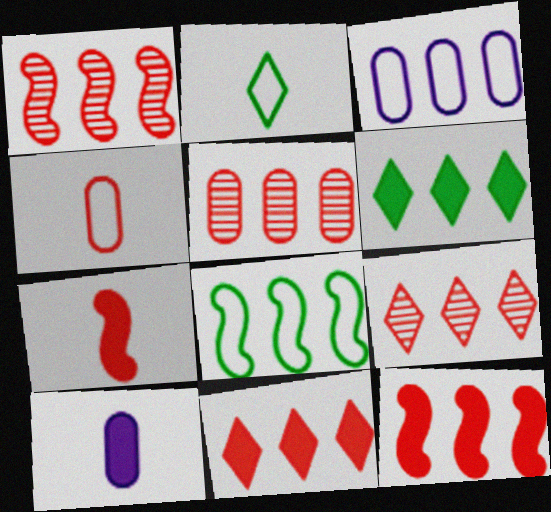[[1, 3, 6], 
[1, 5, 9]]